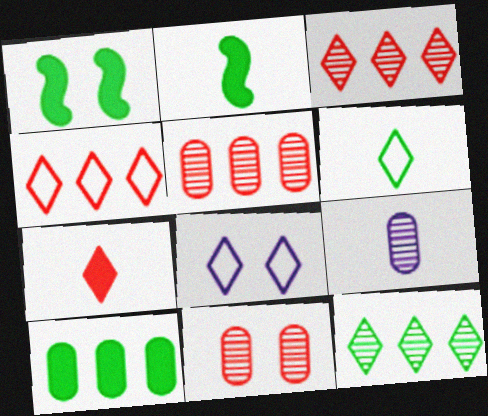[[1, 4, 9], 
[1, 8, 11], 
[2, 5, 8], 
[4, 6, 8], 
[7, 8, 12]]